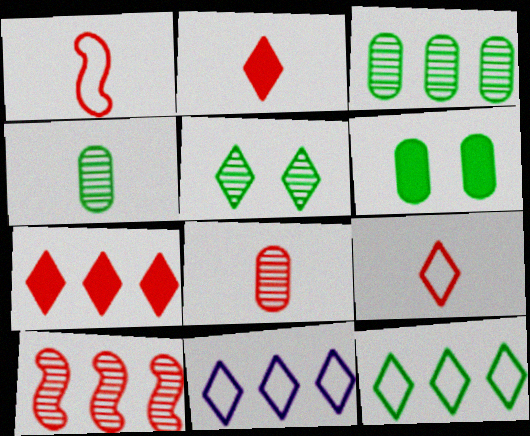[[1, 2, 8], 
[2, 5, 11]]